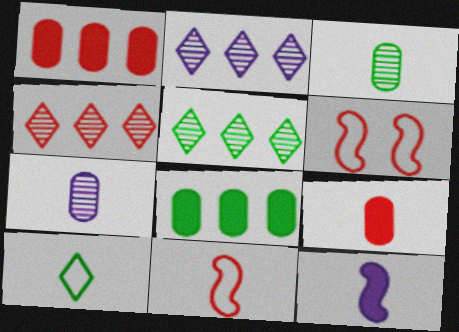[[2, 4, 5], 
[4, 6, 9]]